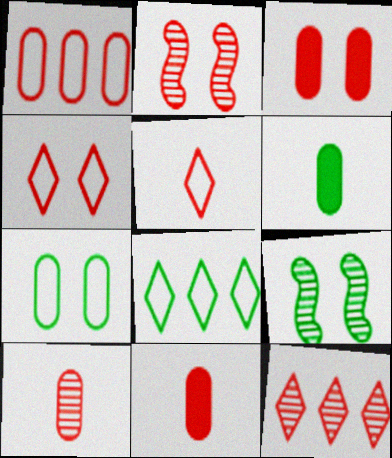[[1, 3, 10], 
[2, 3, 4], 
[2, 10, 12], 
[6, 8, 9]]